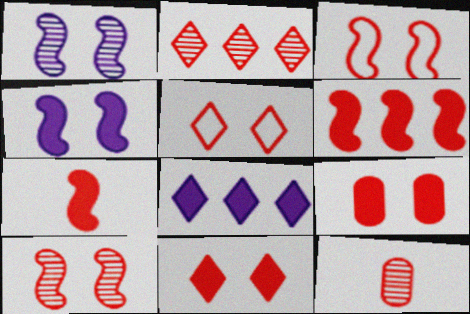[[2, 10, 12], 
[5, 6, 12], 
[5, 9, 10]]